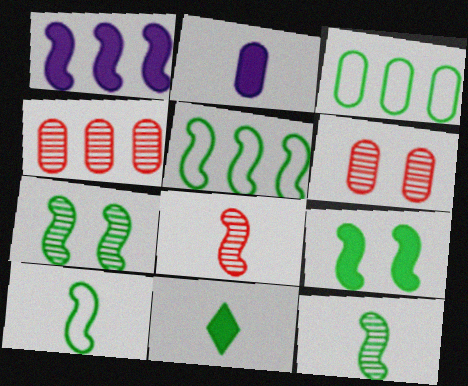[[2, 3, 6], 
[3, 7, 11], 
[5, 9, 12]]